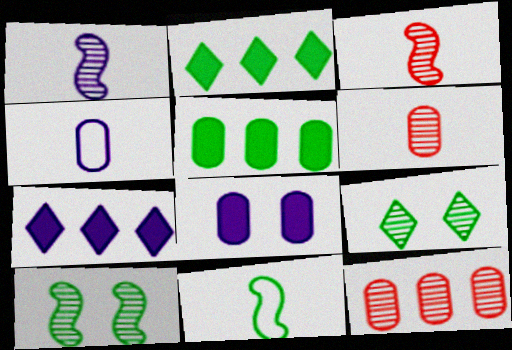[[1, 9, 12], 
[5, 9, 11]]